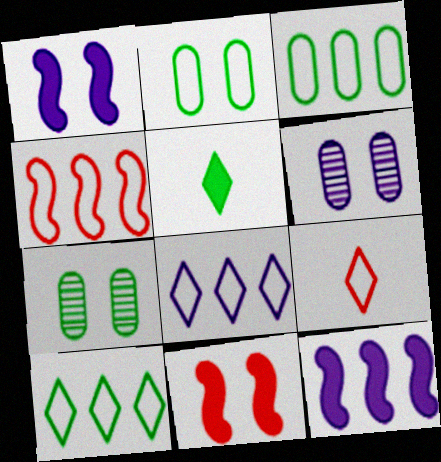[[3, 4, 8], 
[4, 5, 6], 
[7, 9, 12]]